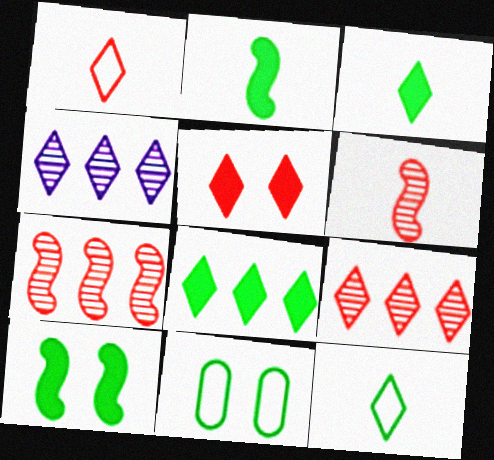[[1, 5, 9], 
[4, 5, 12]]